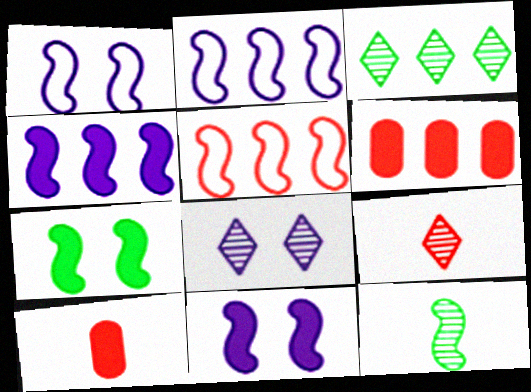[[1, 3, 10], 
[2, 3, 6], 
[3, 8, 9], 
[5, 11, 12]]